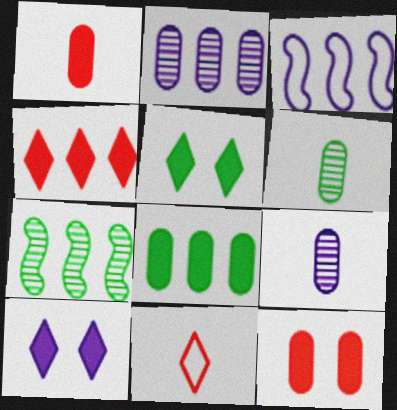[[3, 9, 10]]